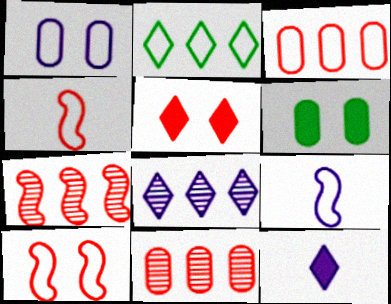[[1, 2, 4], 
[4, 5, 11], 
[4, 6, 8]]